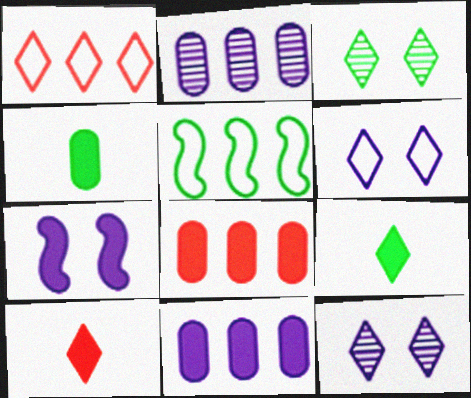[[1, 9, 12], 
[3, 4, 5], 
[7, 8, 9]]